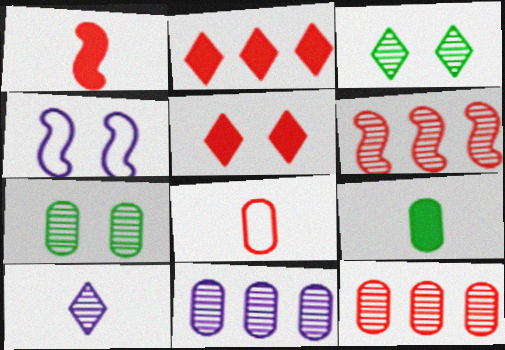[[4, 5, 7], 
[5, 6, 8], 
[6, 7, 10]]